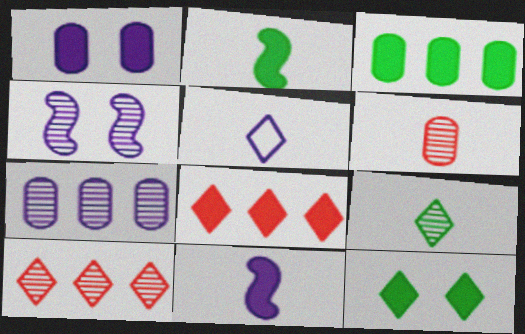[[1, 2, 8], 
[2, 3, 12], 
[2, 5, 6], 
[5, 10, 12]]